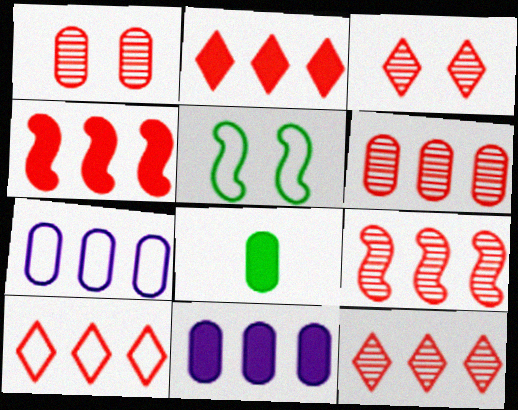[[1, 7, 8], 
[2, 10, 12], 
[4, 6, 10], 
[6, 9, 12]]